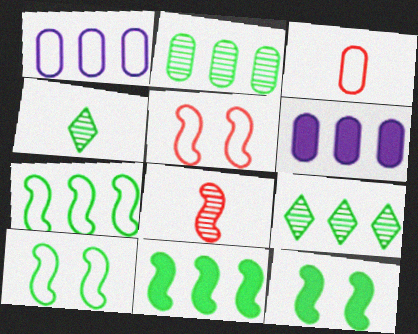[[4, 5, 6]]